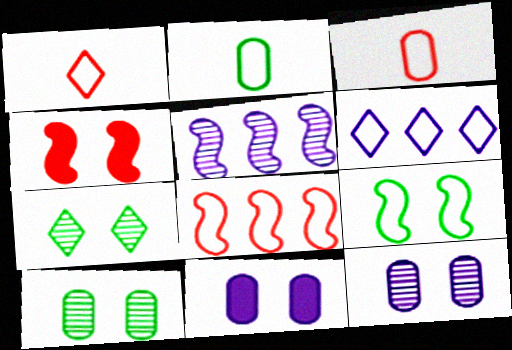[[3, 6, 9]]